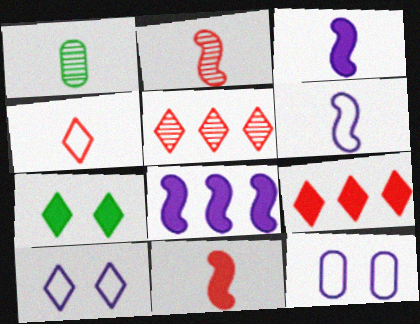[[1, 3, 4]]